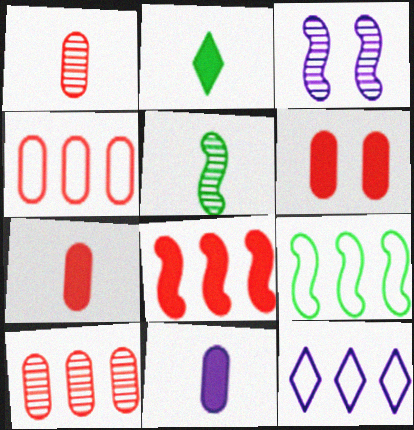[[1, 4, 6], 
[2, 3, 4], 
[3, 11, 12], 
[4, 9, 12], 
[5, 6, 12]]